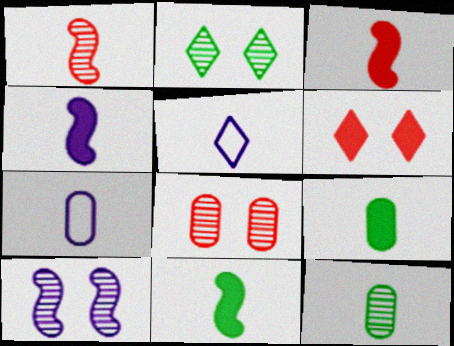[[1, 5, 9], 
[2, 8, 10], 
[3, 4, 11], 
[3, 5, 12]]